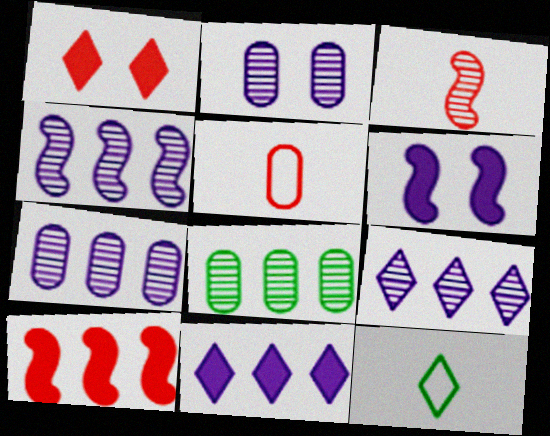[[1, 9, 12], 
[2, 10, 12], 
[4, 7, 9]]